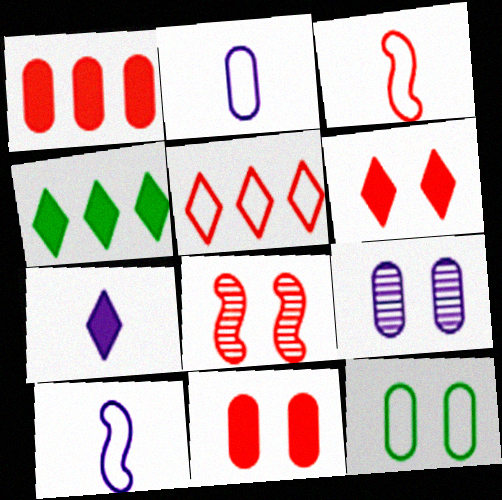[[2, 4, 8], 
[3, 4, 9], 
[4, 6, 7], 
[5, 10, 12], 
[9, 11, 12]]